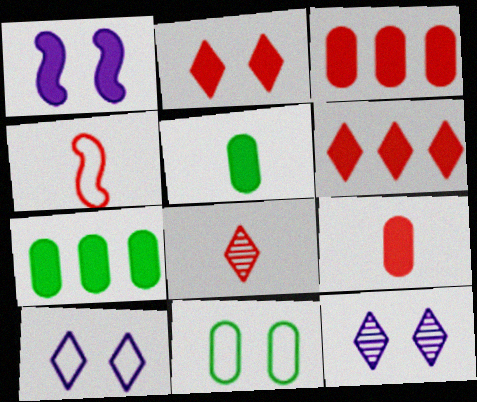[[1, 5, 6], 
[4, 7, 12], 
[4, 8, 9]]